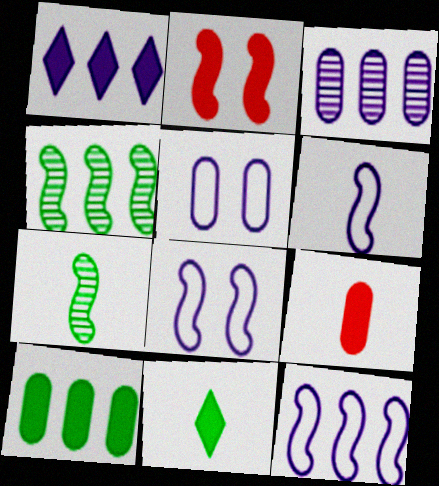[[1, 3, 12], 
[2, 4, 6], 
[2, 7, 12], 
[6, 8, 12]]